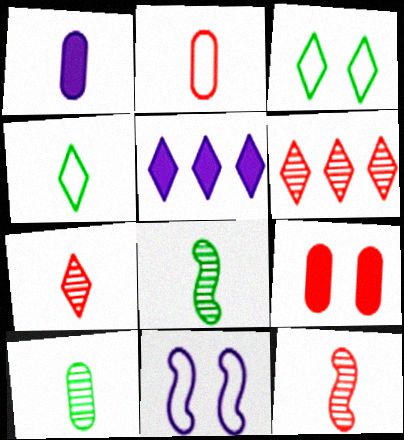[[1, 2, 10], 
[1, 4, 12], 
[3, 5, 7]]